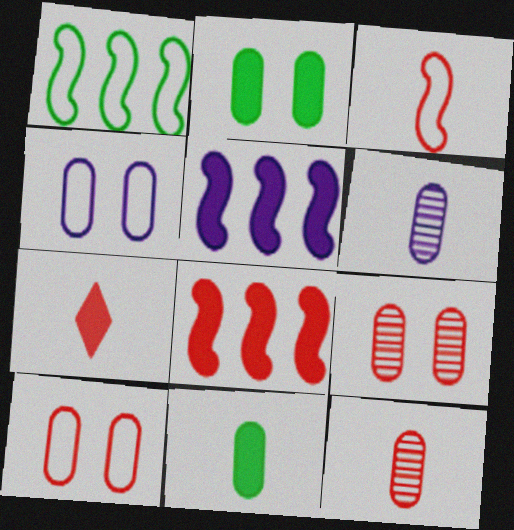[[2, 4, 9], 
[2, 5, 7], 
[3, 7, 12]]